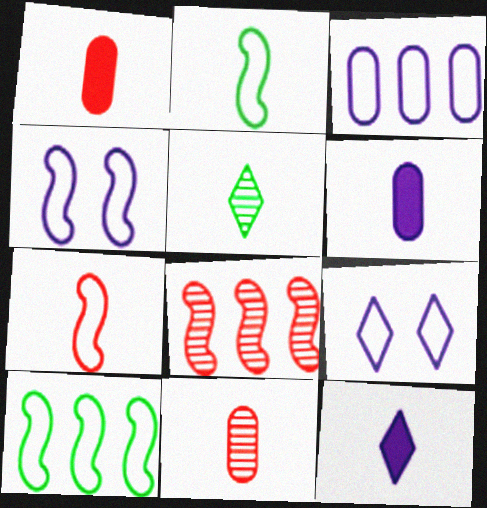[[2, 11, 12], 
[4, 7, 10], 
[5, 6, 7]]